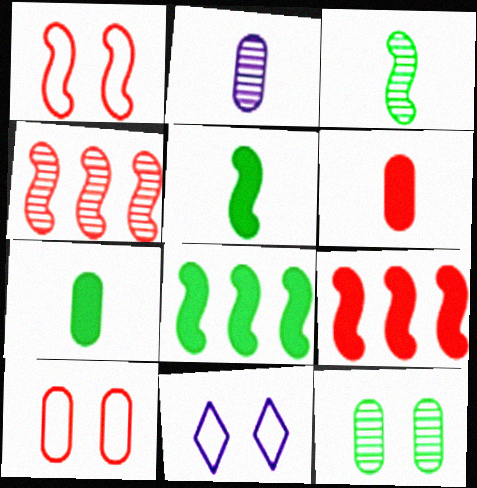[[4, 7, 11]]